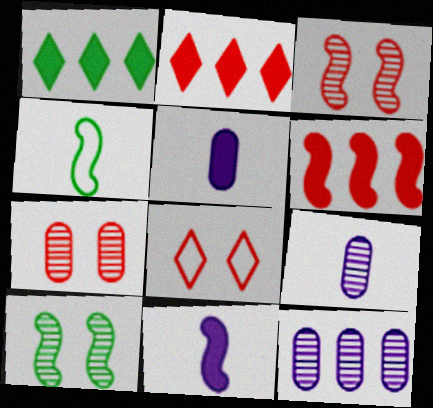[]